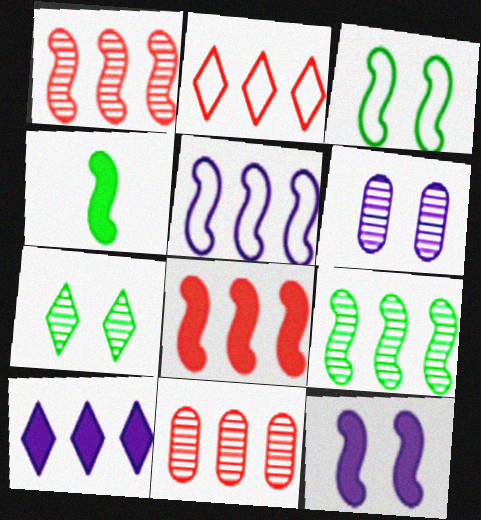[[2, 4, 6], 
[2, 8, 11], 
[3, 4, 9], 
[4, 8, 12], 
[5, 8, 9]]